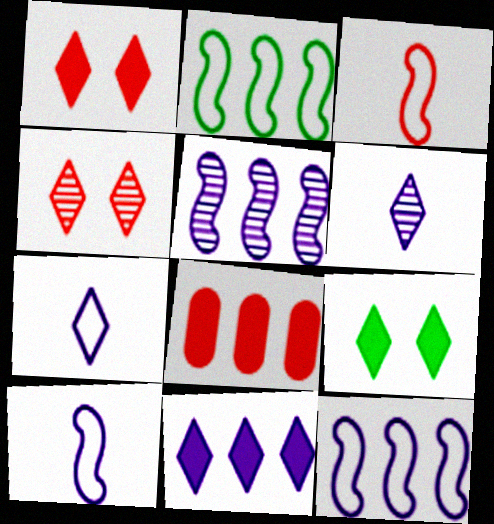[[3, 4, 8]]